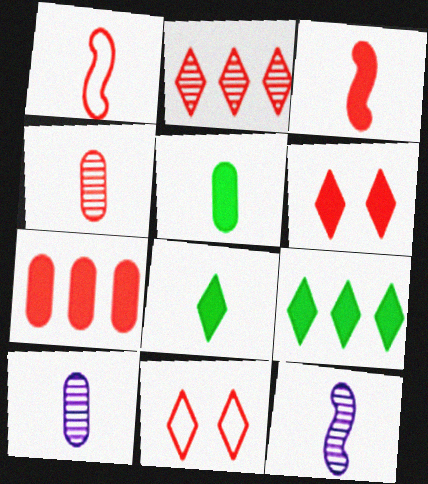[[1, 8, 10], 
[3, 6, 7]]